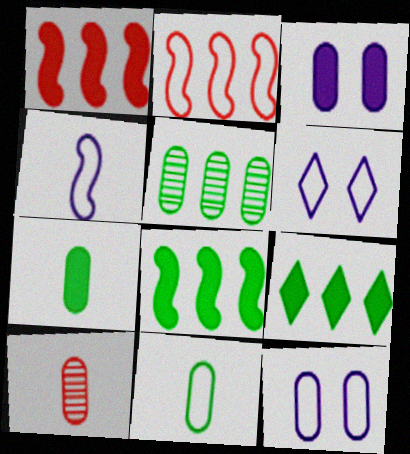[[2, 6, 11], 
[6, 8, 10]]